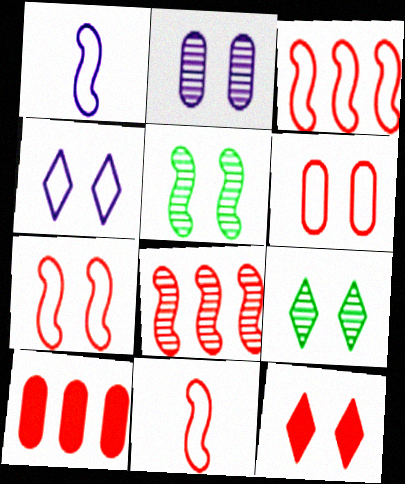[[1, 9, 10], 
[3, 7, 11], 
[4, 9, 12]]